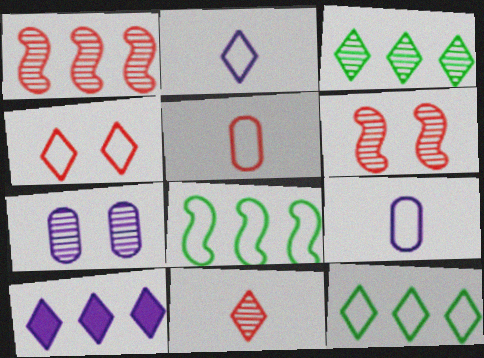[[2, 4, 12], 
[4, 8, 9]]